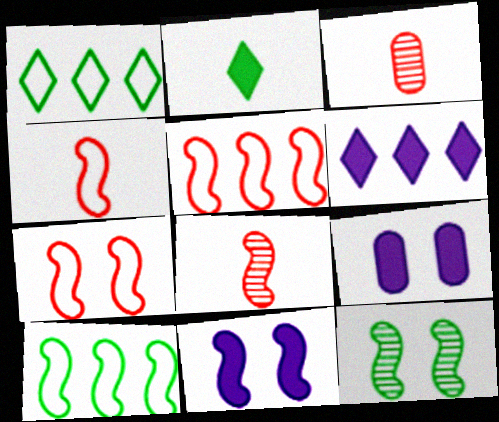[[1, 3, 11], 
[1, 8, 9], 
[4, 5, 7], 
[7, 11, 12], 
[8, 10, 11]]